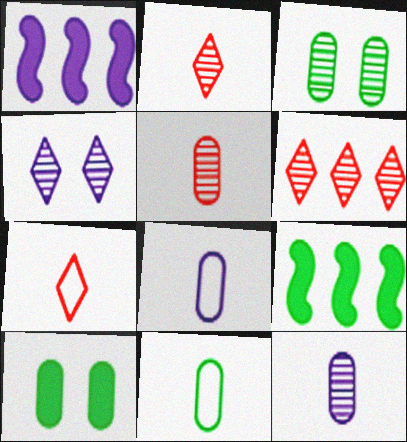[[1, 3, 7], 
[1, 4, 8]]